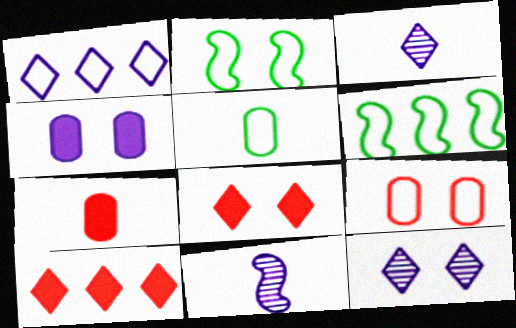[[1, 4, 11], 
[6, 7, 12]]